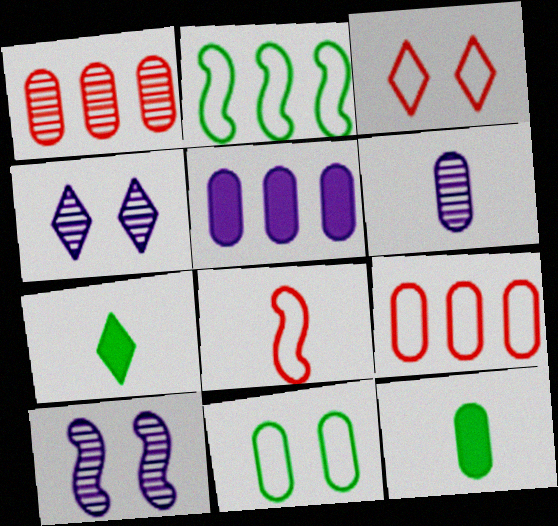[[3, 8, 9], 
[6, 7, 8], 
[7, 9, 10]]